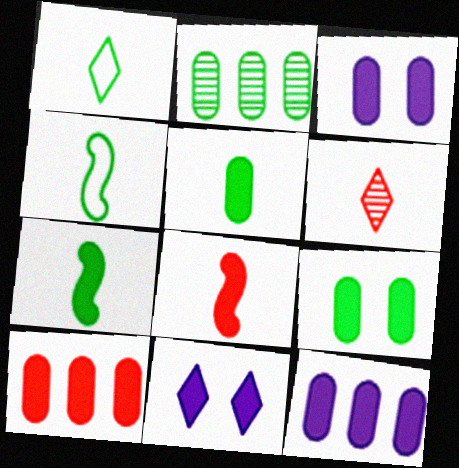[[3, 5, 10], 
[7, 10, 11]]